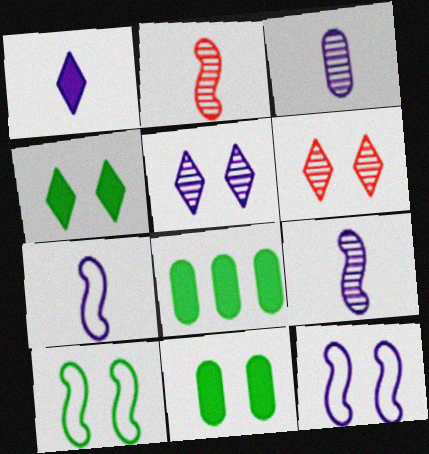[[1, 3, 7], 
[6, 7, 8], 
[6, 11, 12]]